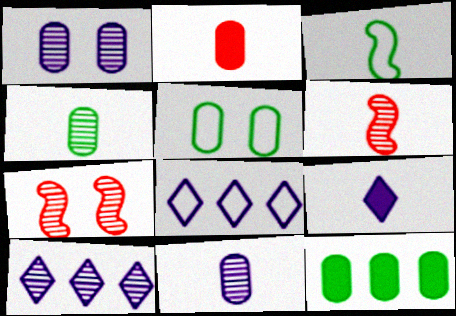[[4, 5, 12], 
[4, 7, 10]]